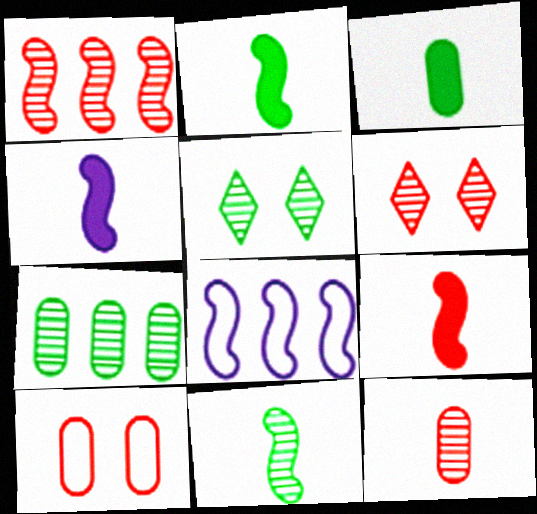[[1, 6, 12], 
[2, 4, 9], 
[3, 6, 8], 
[5, 7, 11]]